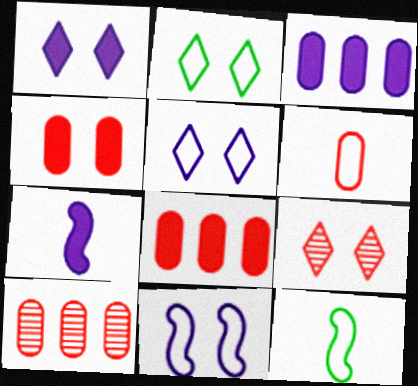[[1, 2, 9], 
[1, 3, 7], 
[1, 10, 12], 
[2, 7, 10], 
[3, 9, 12], 
[4, 6, 10]]